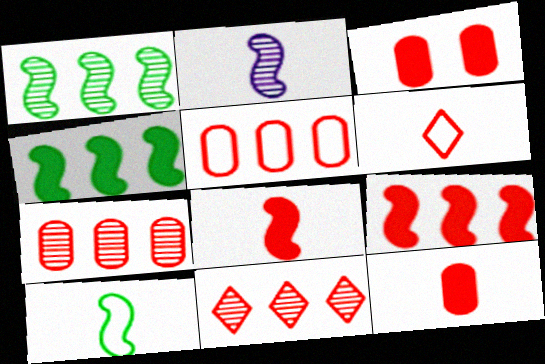[[2, 8, 10], 
[5, 9, 11]]